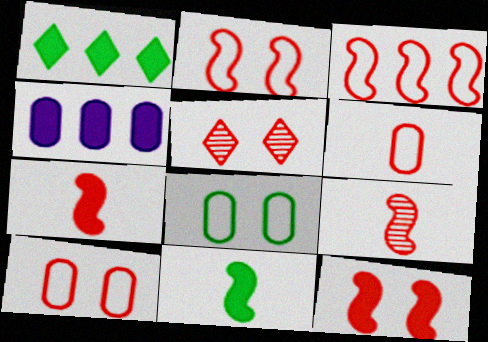[[3, 9, 12], 
[5, 10, 12]]